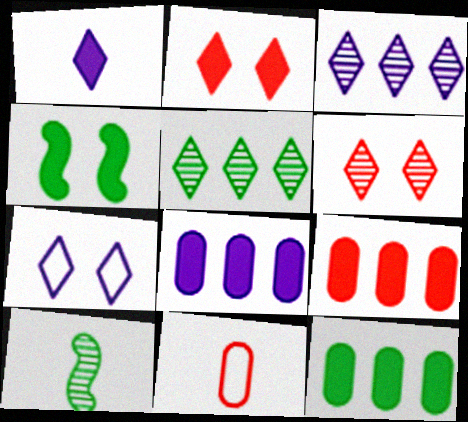[[1, 3, 7], 
[1, 4, 9], 
[1, 10, 11], 
[3, 4, 11], 
[7, 9, 10], 
[8, 9, 12]]